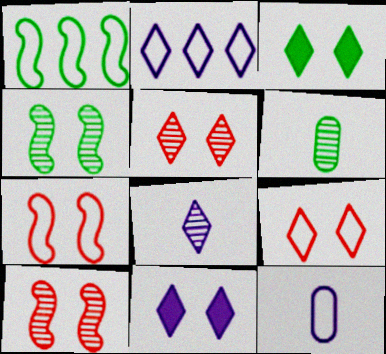[[1, 3, 6], 
[1, 9, 12], 
[2, 8, 11]]